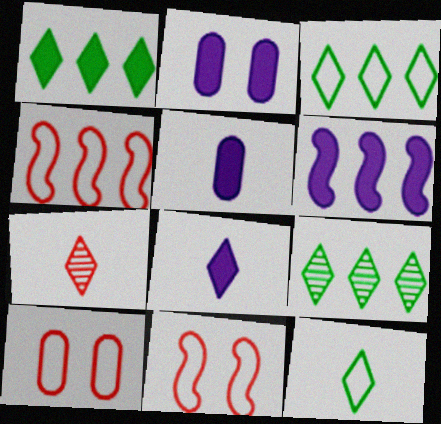[[1, 3, 9], 
[2, 6, 8], 
[5, 9, 11], 
[7, 8, 12]]